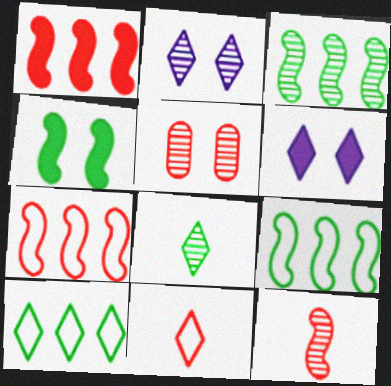[[1, 5, 11]]